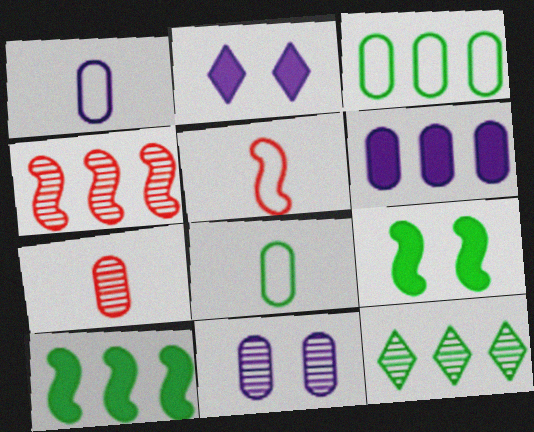[[1, 6, 11], 
[2, 4, 8], 
[3, 10, 12], 
[8, 9, 12]]